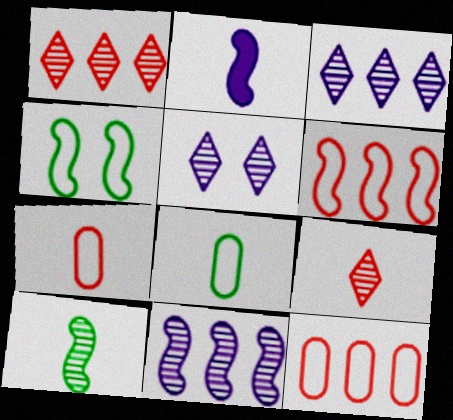[[2, 8, 9]]